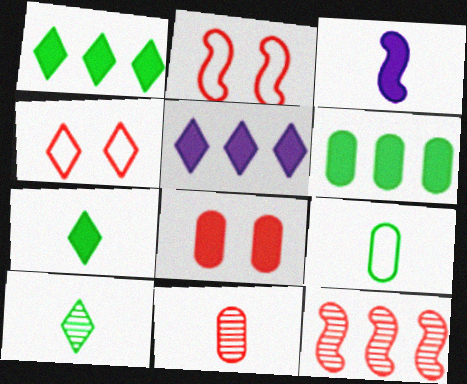[[1, 3, 8], 
[4, 5, 10]]